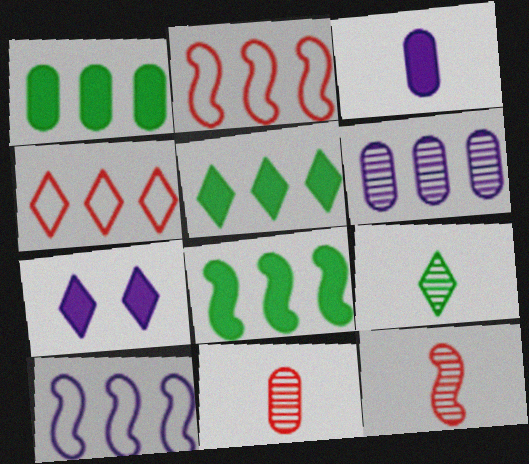[[1, 5, 8], 
[2, 5, 6], 
[4, 6, 8], 
[4, 7, 9]]